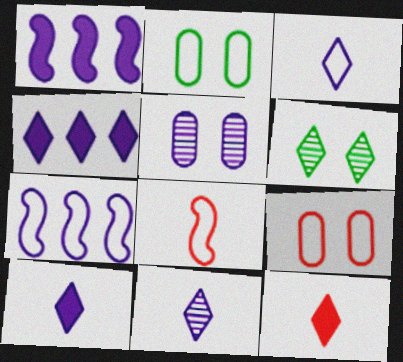[[1, 3, 5], 
[3, 10, 11], 
[5, 7, 10]]